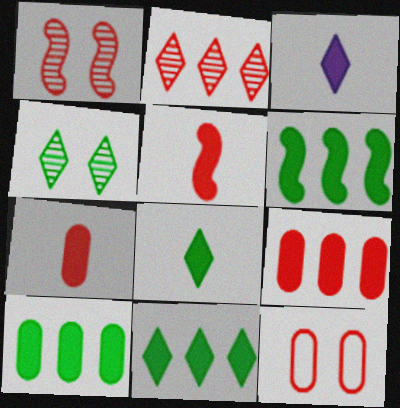[[2, 5, 12], 
[6, 10, 11]]